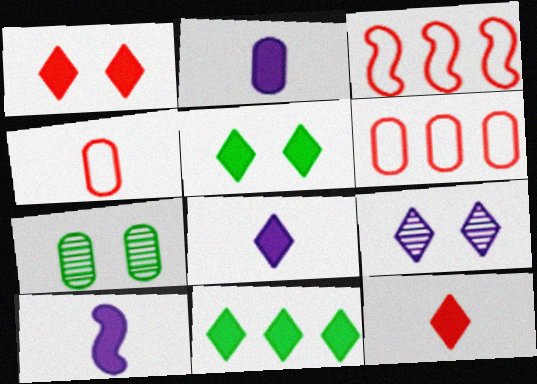[[1, 8, 11], 
[2, 6, 7], 
[2, 8, 10], 
[3, 7, 8]]